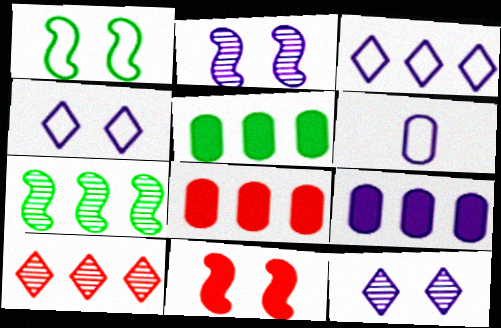[[1, 2, 11], 
[3, 7, 8], 
[5, 8, 9]]